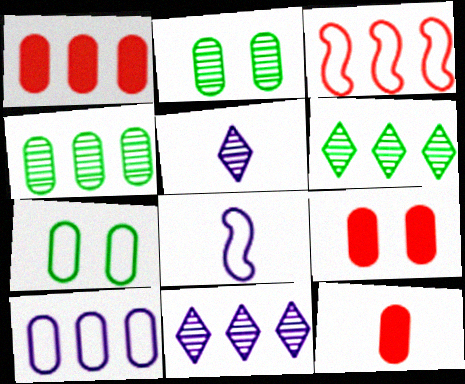[[1, 4, 10], 
[1, 9, 12], 
[2, 10, 12], 
[6, 8, 9]]